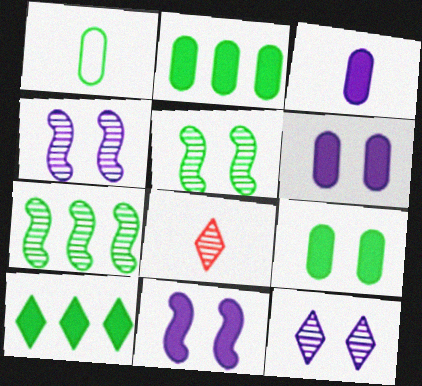[[1, 5, 10]]